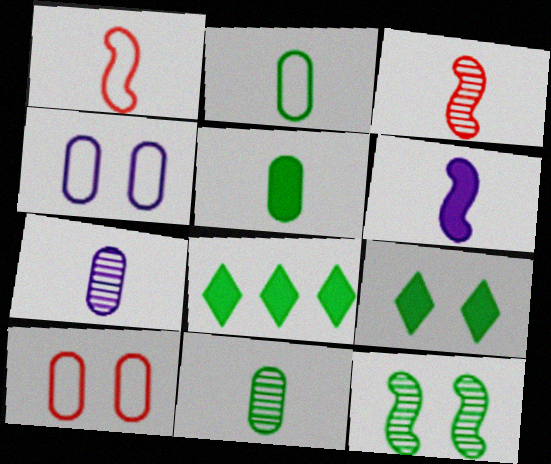[[2, 5, 11], 
[2, 8, 12], 
[3, 4, 8]]